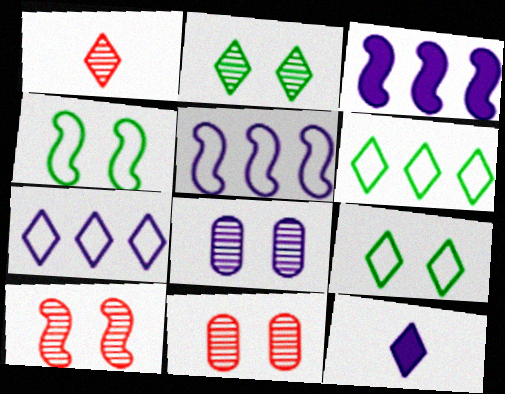[[2, 8, 10], 
[5, 8, 12]]